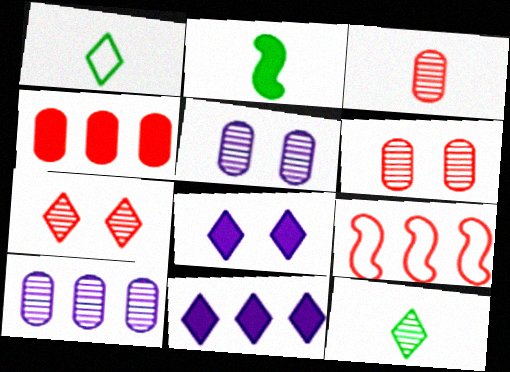[[1, 7, 11], 
[2, 4, 8]]